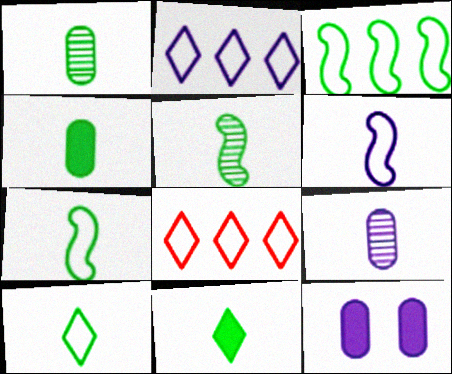[[1, 7, 11], 
[4, 5, 10], 
[5, 8, 12]]